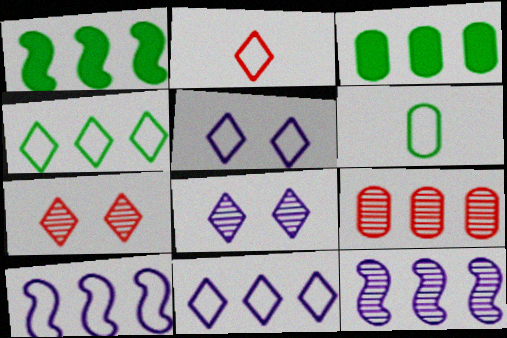[[1, 9, 11], 
[2, 4, 5]]